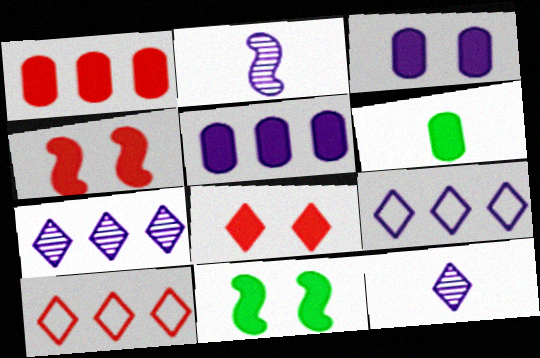[[1, 3, 6], 
[2, 3, 9], 
[3, 8, 11]]